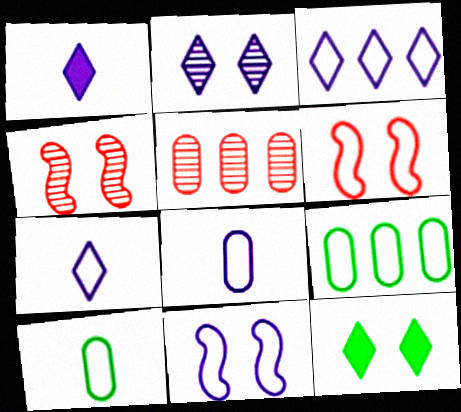[[1, 2, 3], 
[1, 4, 9], 
[3, 6, 10], 
[3, 8, 11], 
[6, 7, 9]]